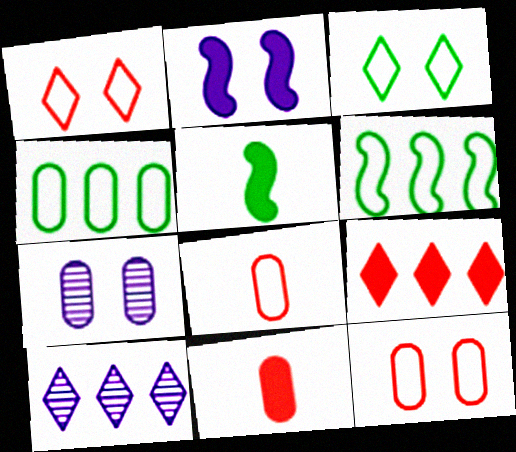[[4, 7, 11], 
[5, 10, 12]]